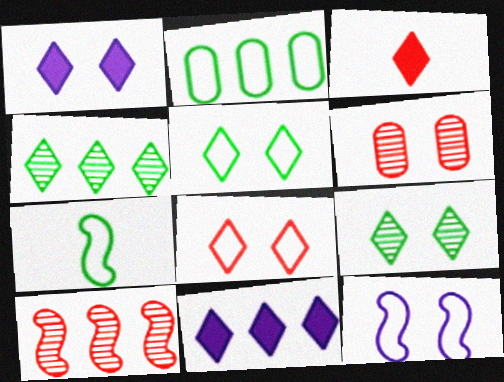[[1, 8, 9], 
[2, 5, 7], 
[2, 10, 11], 
[6, 7, 11]]